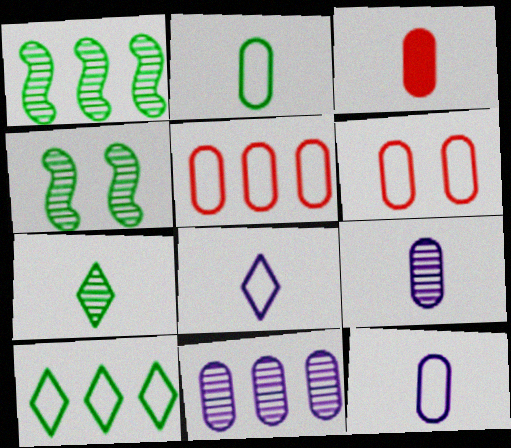[[2, 3, 9]]